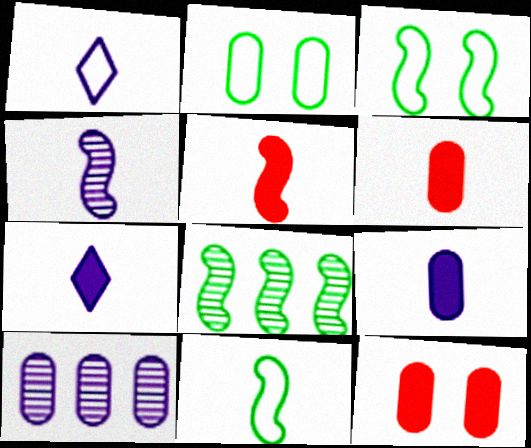[[1, 4, 9], 
[1, 8, 12], 
[2, 6, 10], 
[4, 5, 11]]